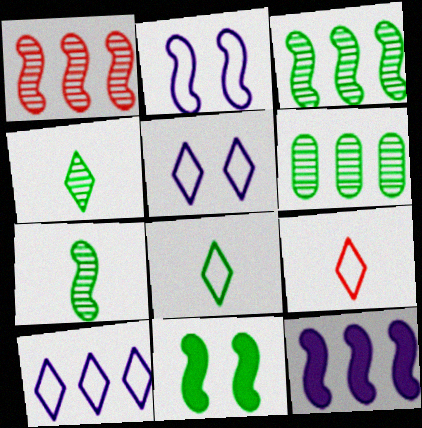[[6, 8, 11]]